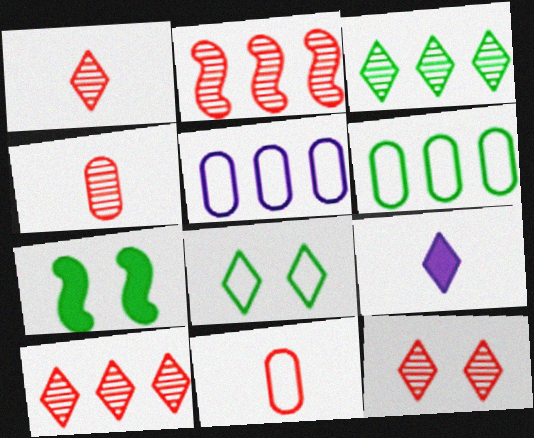[[1, 5, 7], 
[1, 10, 12], 
[2, 4, 12], 
[8, 9, 10]]